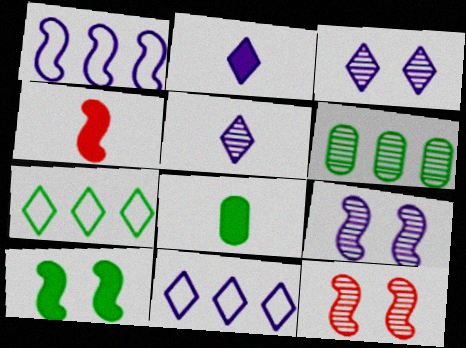[[2, 3, 11], 
[2, 4, 8], 
[5, 6, 12], 
[8, 11, 12]]